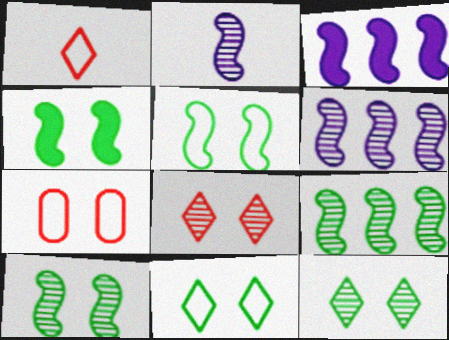[[4, 5, 10]]